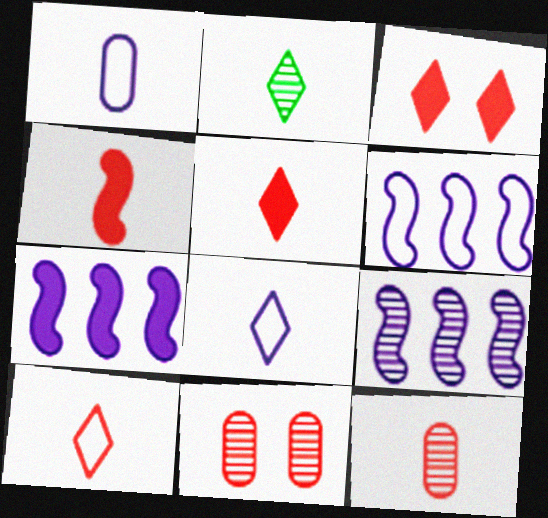[[1, 2, 4], 
[2, 5, 8], 
[2, 9, 11], 
[4, 10, 12], 
[6, 7, 9]]